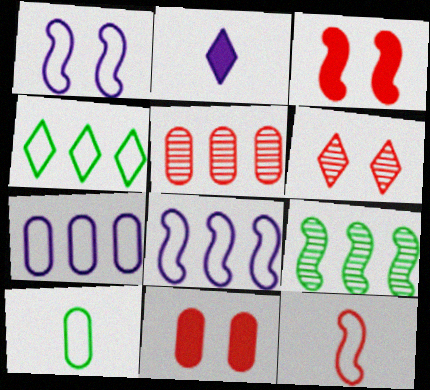[[2, 4, 6]]